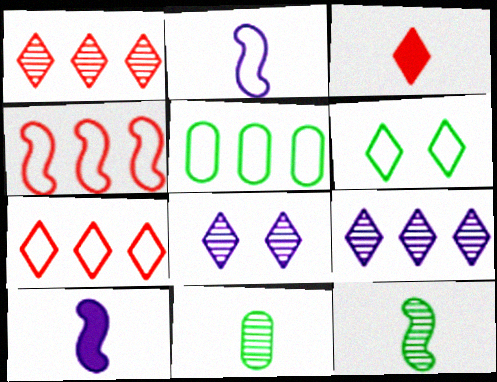[[2, 3, 11], 
[3, 6, 9]]